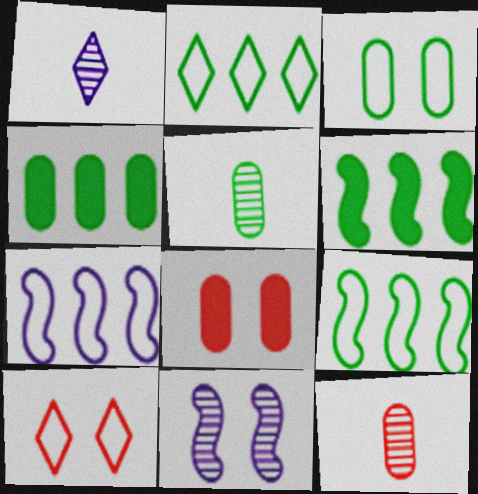[[1, 8, 9], 
[3, 4, 5]]